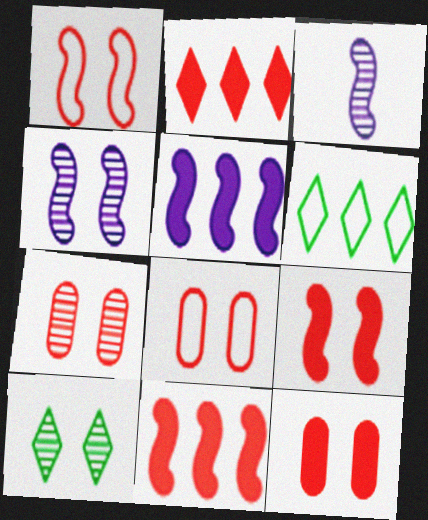[[3, 6, 12], 
[4, 7, 10], 
[7, 8, 12]]